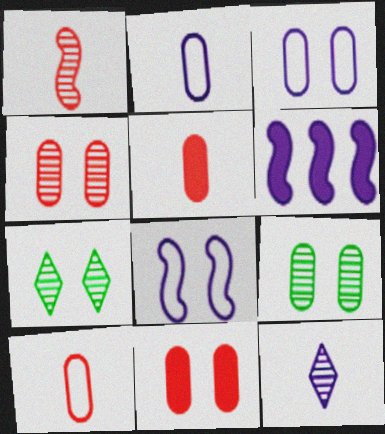[[3, 6, 12], 
[3, 9, 11], 
[6, 7, 10], 
[7, 8, 11]]